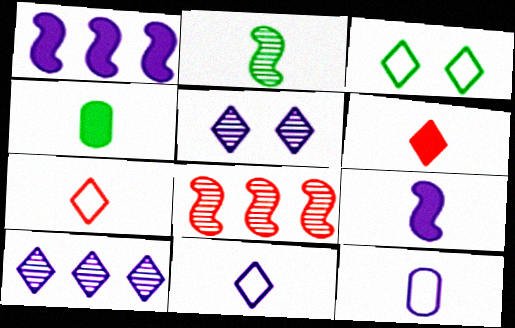[[1, 5, 12], 
[2, 6, 12], 
[3, 6, 10], 
[4, 6, 9]]